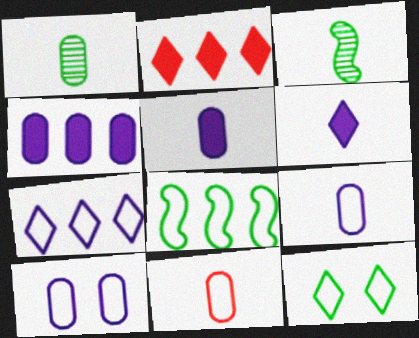[[1, 5, 11], 
[2, 3, 10], 
[3, 6, 11]]